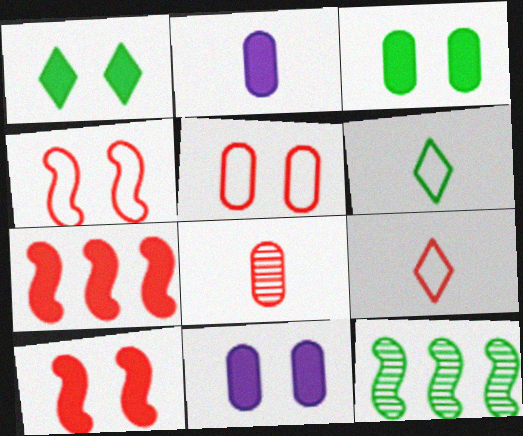[[1, 2, 7], 
[1, 10, 11], 
[3, 6, 12], 
[9, 11, 12]]